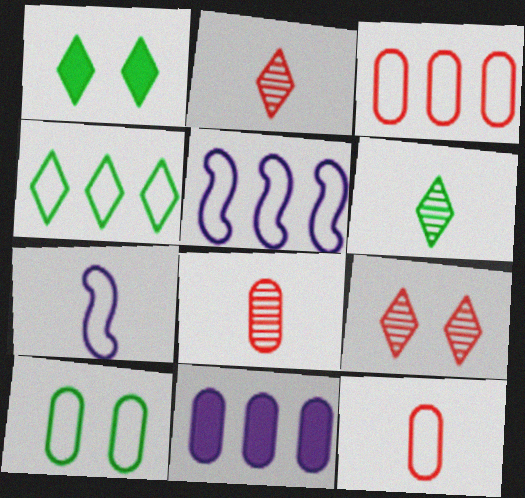[[1, 4, 6], 
[1, 5, 8], 
[3, 4, 5], 
[8, 10, 11]]